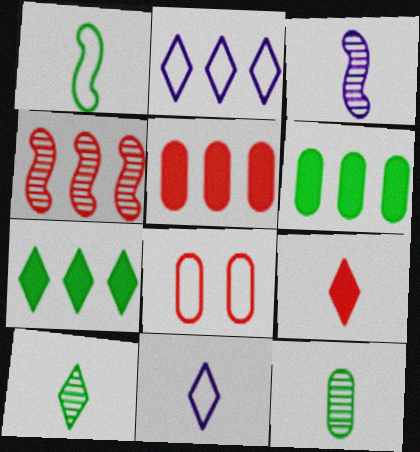[[1, 2, 8], 
[2, 4, 6], 
[3, 7, 8], 
[4, 8, 9], 
[9, 10, 11]]